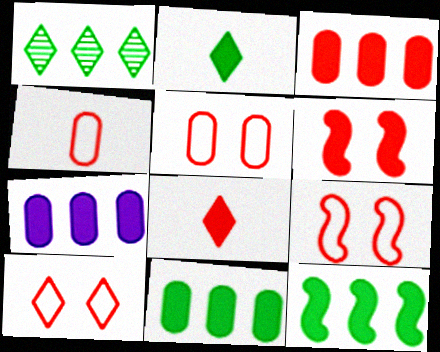[[2, 6, 7], 
[3, 6, 8], 
[3, 7, 11], 
[5, 9, 10]]